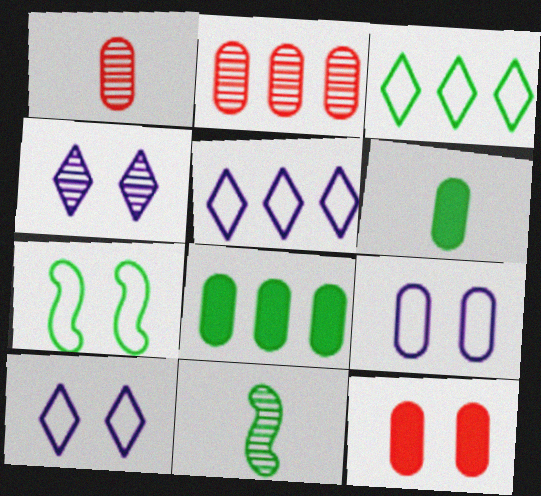[[1, 8, 9], 
[2, 4, 11], 
[2, 6, 9], 
[4, 7, 12], 
[5, 11, 12]]